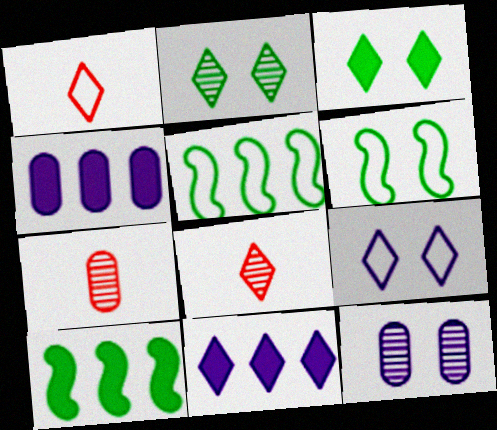[[1, 2, 11], 
[1, 10, 12], 
[4, 6, 8], 
[6, 7, 11], 
[7, 9, 10]]